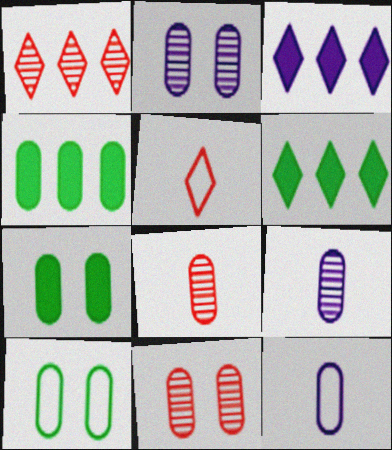[[4, 11, 12]]